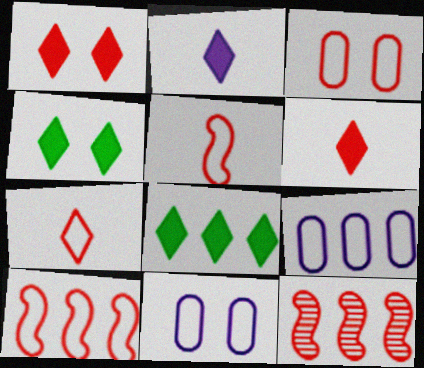[[1, 2, 8], 
[3, 6, 12], 
[3, 7, 10], 
[8, 9, 12]]